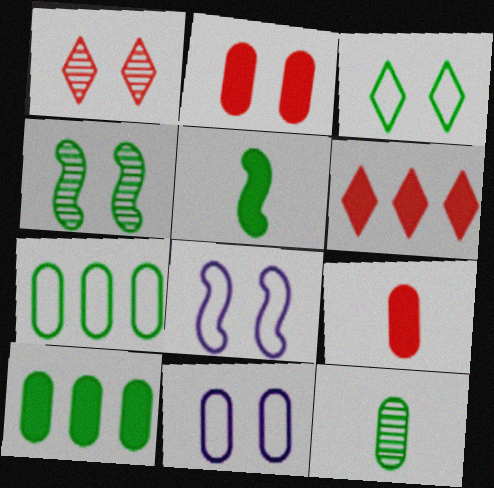[[6, 8, 12]]